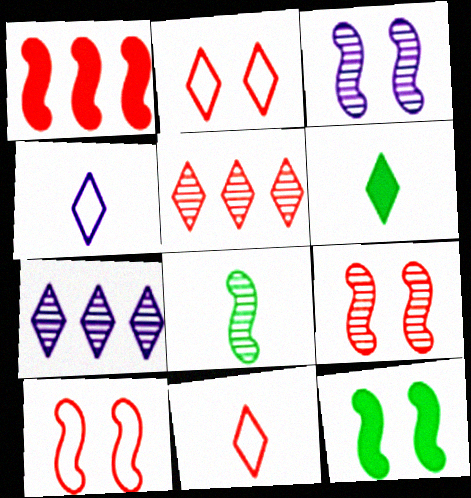[[2, 6, 7], 
[3, 10, 12]]